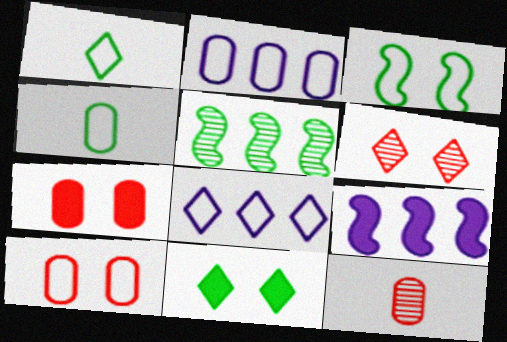[[2, 4, 10], 
[4, 5, 11], 
[4, 6, 9]]